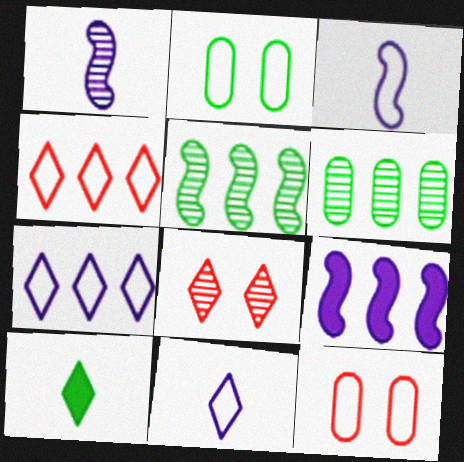[[1, 6, 8], 
[2, 3, 4], 
[2, 5, 10], 
[4, 6, 9], 
[7, 8, 10]]